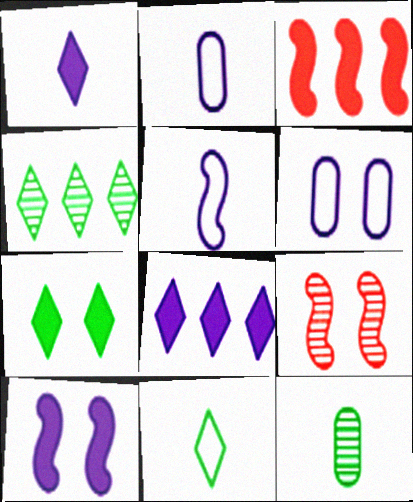[[4, 7, 11], 
[6, 7, 9]]